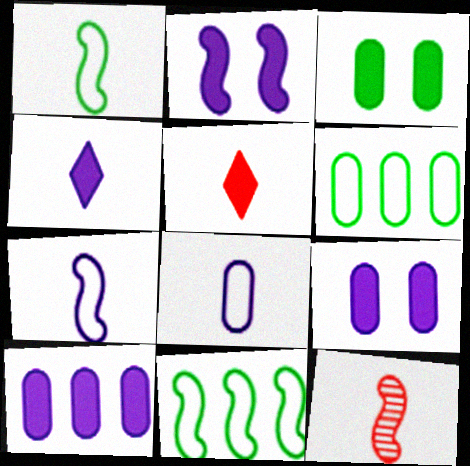[[2, 4, 10], 
[2, 11, 12]]